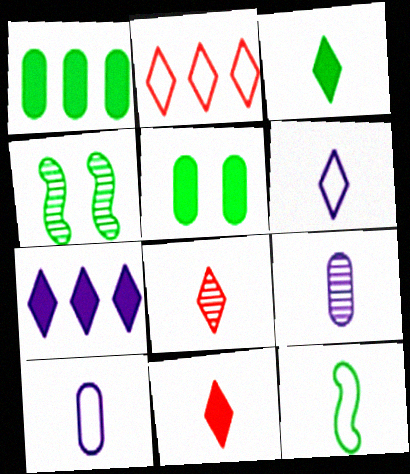[[3, 6, 8], 
[9, 11, 12]]